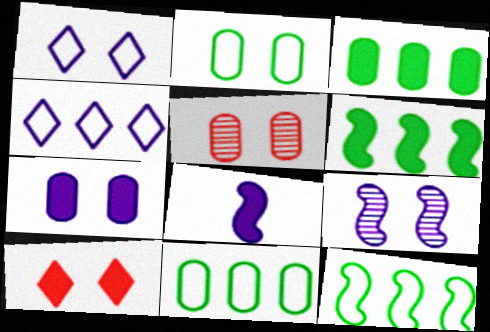[[1, 7, 9], 
[2, 5, 7], 
[2, 9, 10], 
[3, 8, 10]]